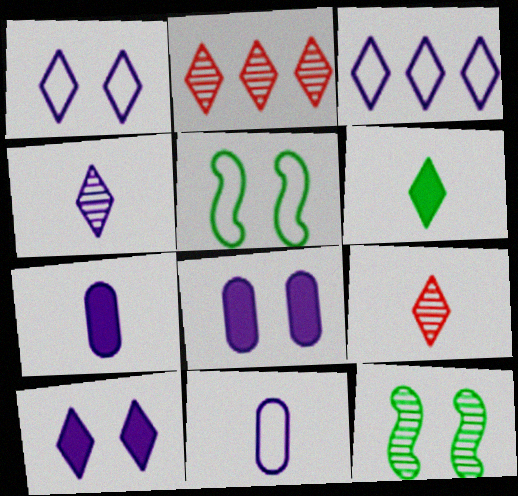[[1, 2, 6], 
[2, 5, 7], 
[3, 4, 10]]